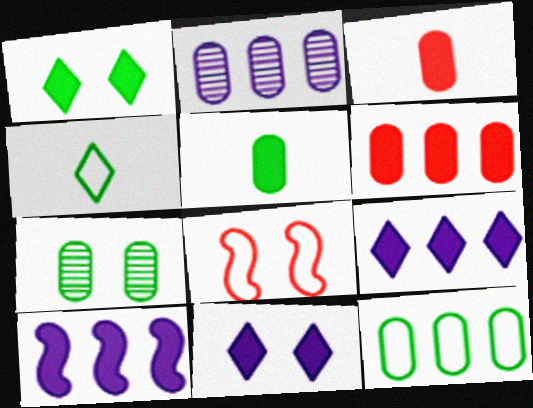[[1, 3, 10], 
[2, 6, 12], 
[5, 7, 12], 
[7, 8, 11]]